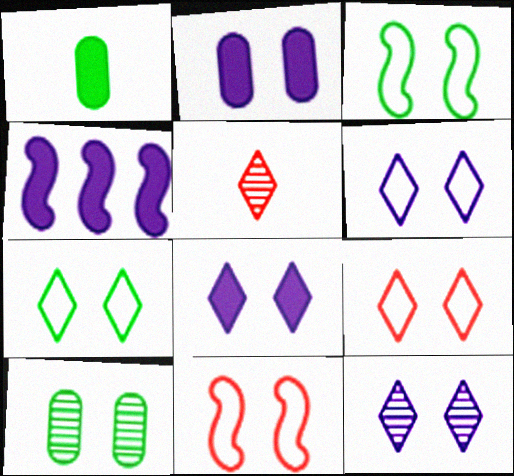[[6, 7, 9], 
[6, 8, 12], 
[8, 10, 11]]